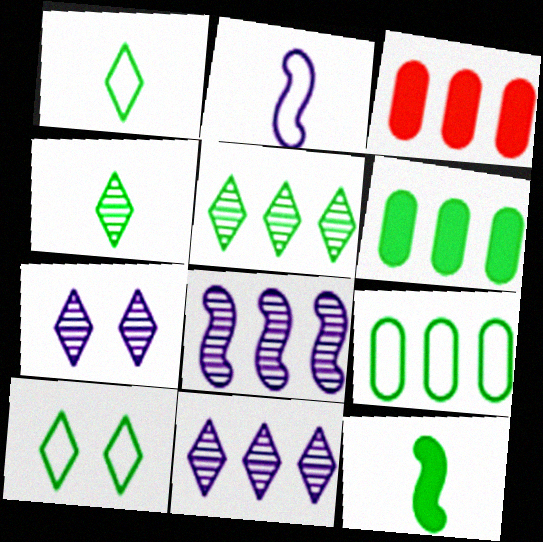[]